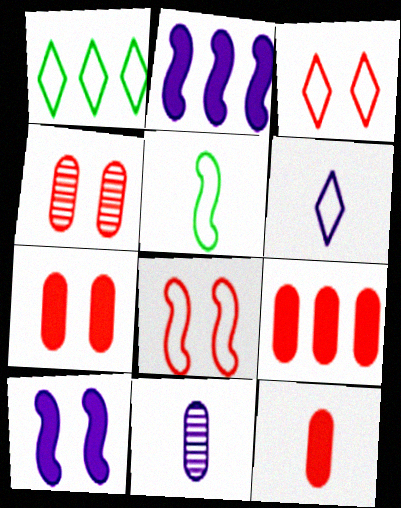[[1, 3, 6], 
[7, 9, 12]]